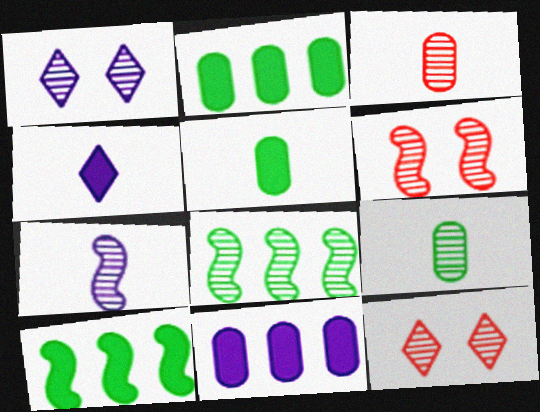[[1, 3, 8], 
[6, 7, 8]]